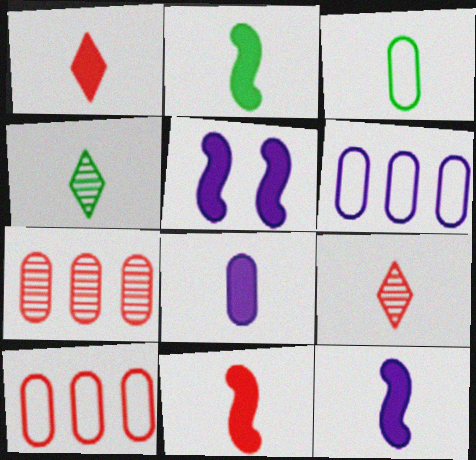[[1, 2, 8], 
[2, 3, 4], 
[2, 11, 12], 
[3, 9, 12], 
[4, 5, 10]]